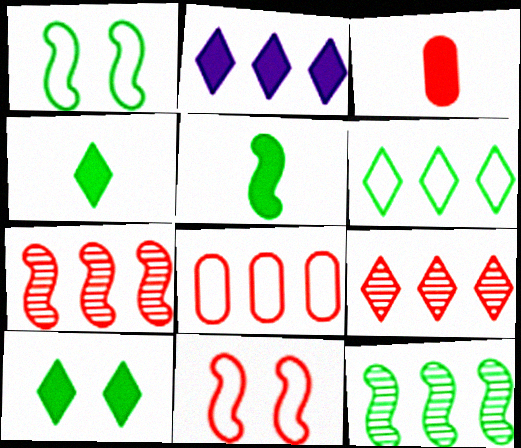[[1, 5, 12], 
[2, 6, 9], 
[2, 8, 12], 
[3, 9, 11]]